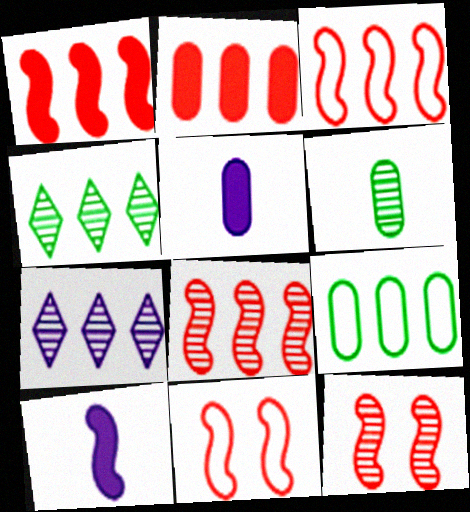[[1, 3, 8], 
[1, 7, 9], 
[4, 5, 11], 
[6, 7, 12]]